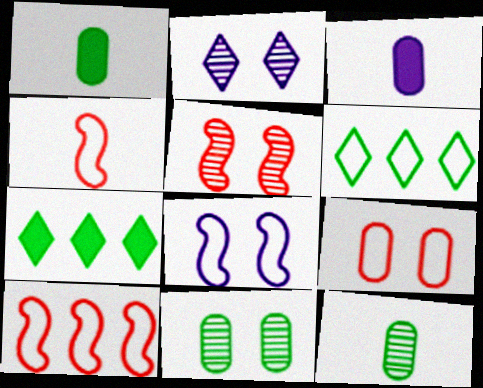[[1, 2, 10], 
[2, 5, 11], 
[3, 5, 6]]